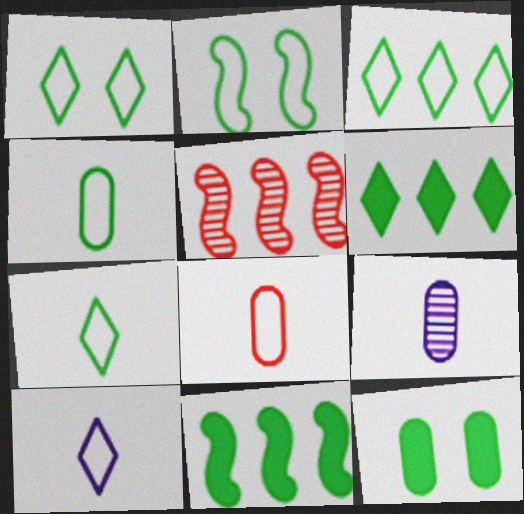[[1, 3, 7], 
[2, 3, 4], 
[5, 10, 12]]